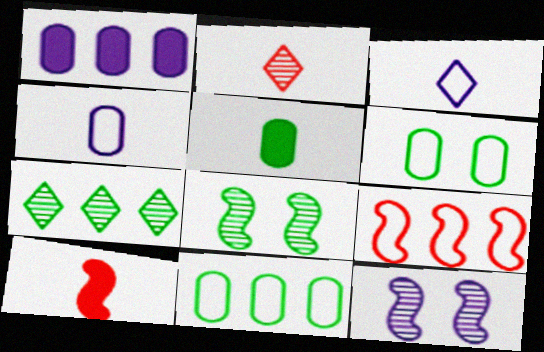[[1, 3, 12], 
[1, 7, 9], 
[3, 6, 9]]